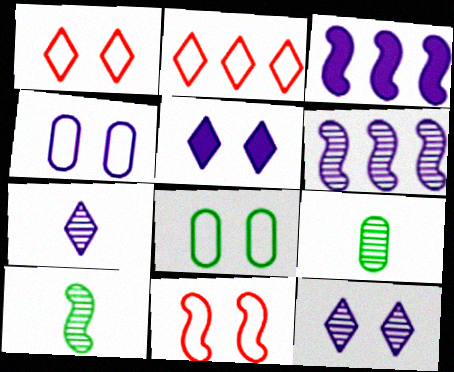[[1, 3, 9], 
[3, 4, 7], 
[3, 10, 11]]